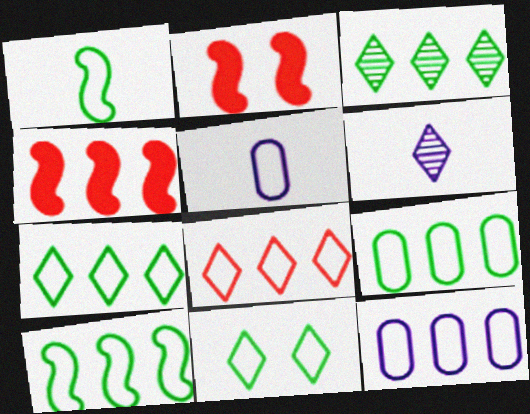[[1, 9, 11], 
[2, 3, 5], 
[2, 6, 9], 
[3, 4, 12], 
[7, 9, 10], 
[8, 10, 12]]